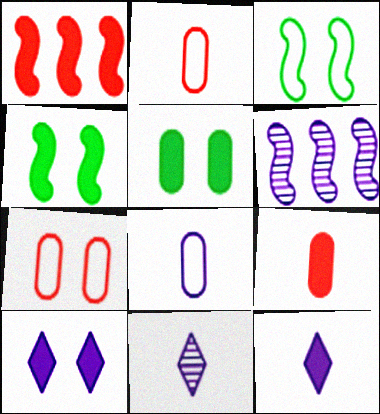[[1, 5, 12], 
[6, 8, 10]]